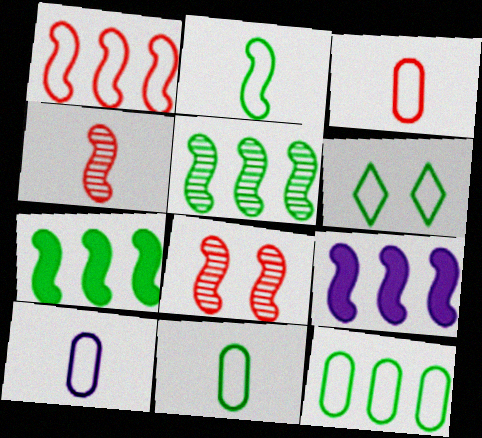[[1, 5, 9], 
[1, 6, 10], 
[2, 6, 12], 
[2, 8, 9], 
[3, 10, 11]]